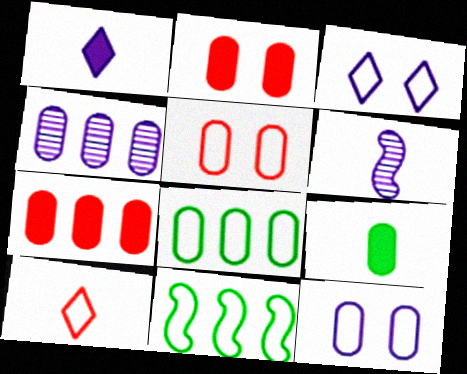[[4, 5, 9], 
[4, 7, 8], 
[6, 9, 10], 
[10, 11, 12]]